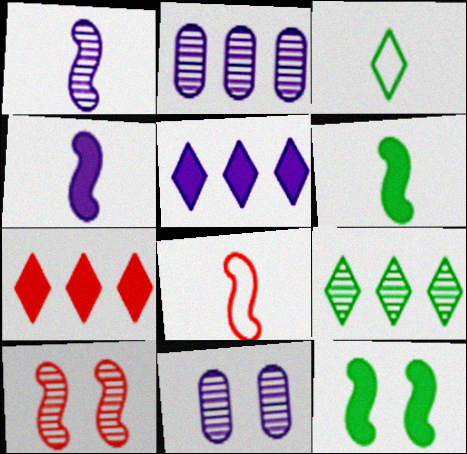[[1, 6, 8]]